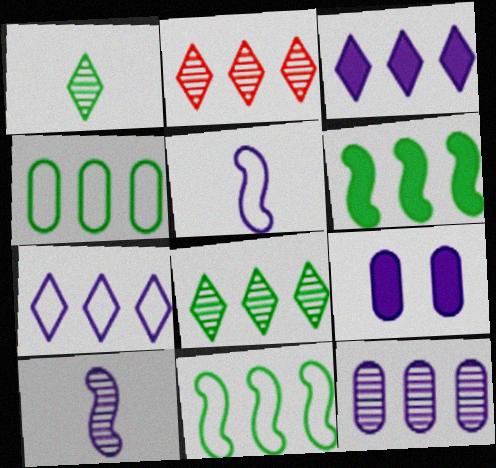[[4, 6, 8], 
[7, 9, 10]]